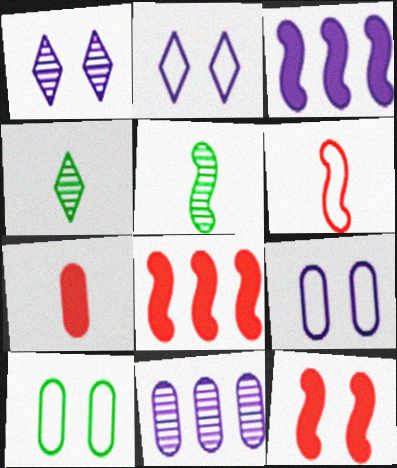[[1, 10, 12], 
[4, 8, 9], 
[7, 10, 11]]